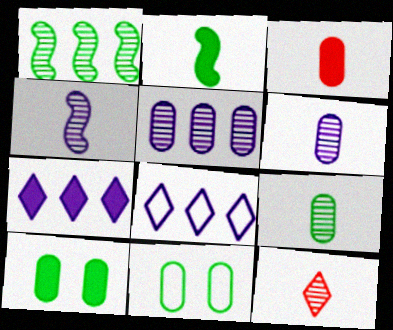[[3, 5, 11], 
[4, 9, 12]]